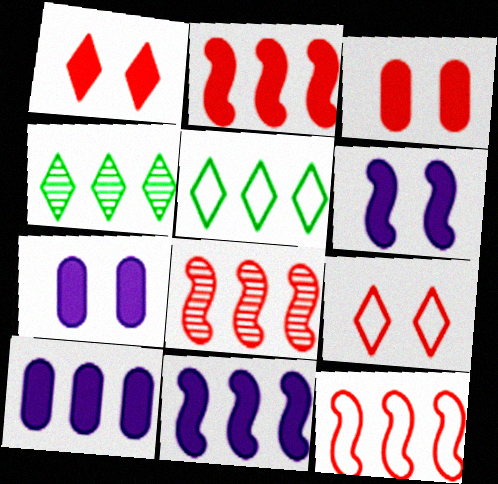[[2, 8, 12], 
[4, 10, 12], 
[5, 8, 10]]